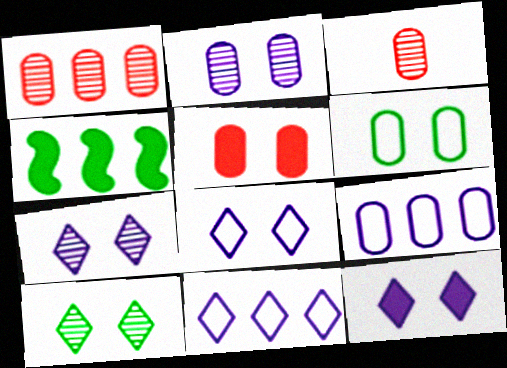[[1, 4, 11], 
[2, 5, 6], 
[3, 4, 8], 
[7, 8, 12]]